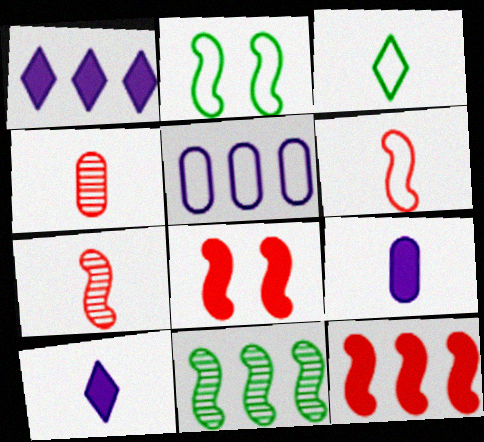[[1, 2, 4], 
[3, 7, 9]]